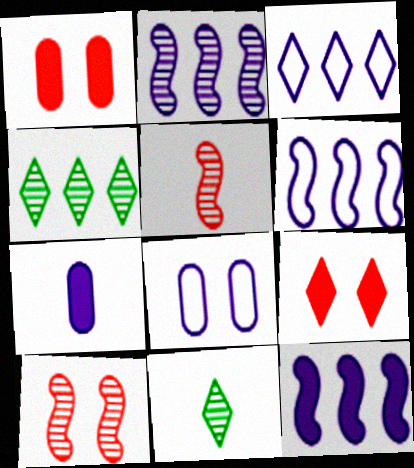[[1, 6, 11], 
[2, 6, 12], 
[3, 9, 11]]